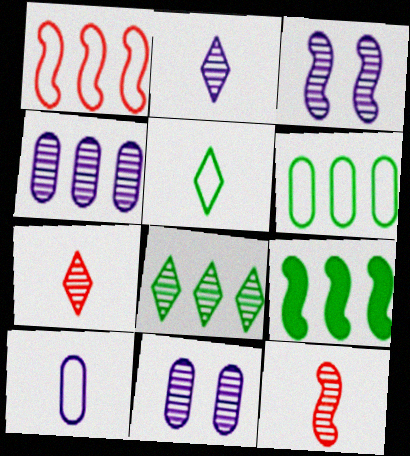[[2, 3, 4], 
[6, 8, 9], 
[8, 11, 12]]